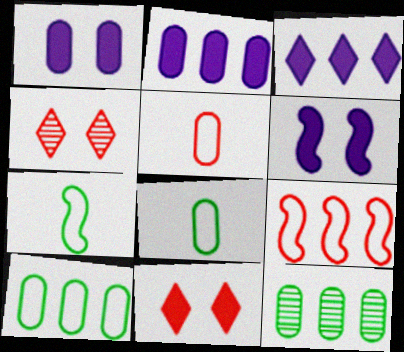[[1, 5, 12], 
[2, 4, 7], 
[3, 9, 12]]